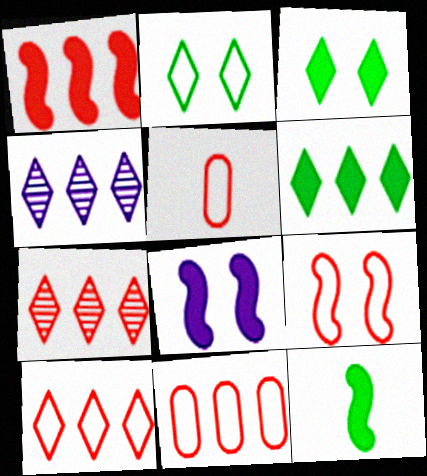[[1, 7, 11], 
[1, 8, 12], 
[4, 6, 10], 
[5, 9, 10]]